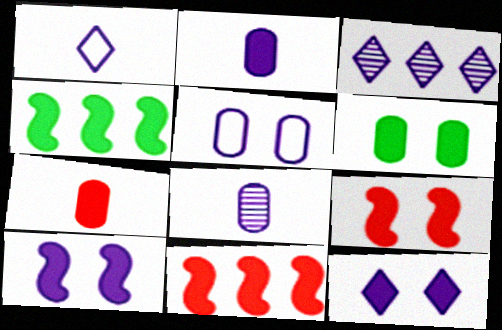[[1, 3, 12], 
[4, 7, 12], 
[6, 9, 12]]